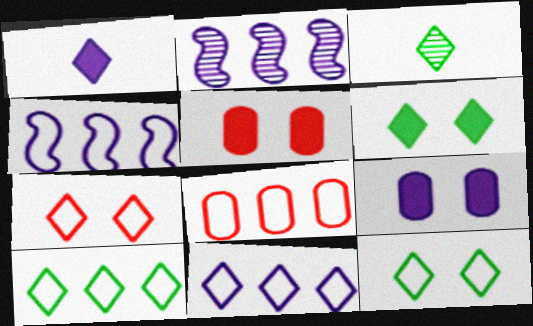[[3, 4, 5], 
[3, 6, 10], 
[4, 8, 10]]